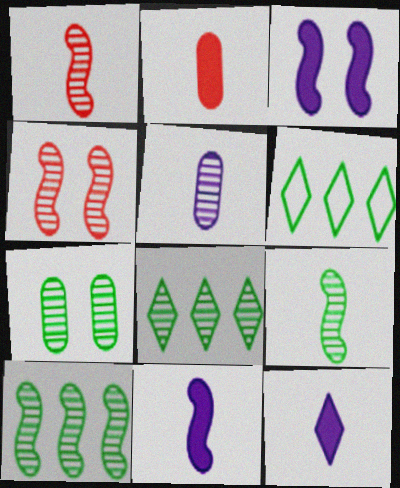[[4, 5, 8], 
[7, 8, 9]]